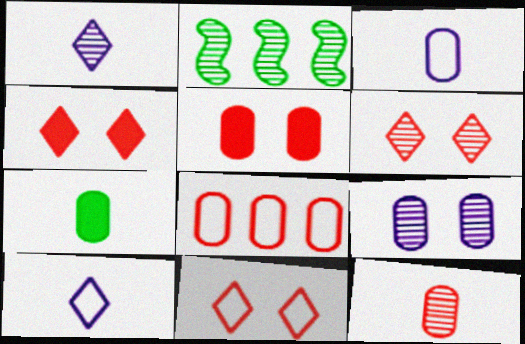[[2, 3, 4], 
[2, 5, 10], 
[3, 7, 12], 
[4, 6, 11], 
[5, 8, 12], 
[7, 8, 9]]